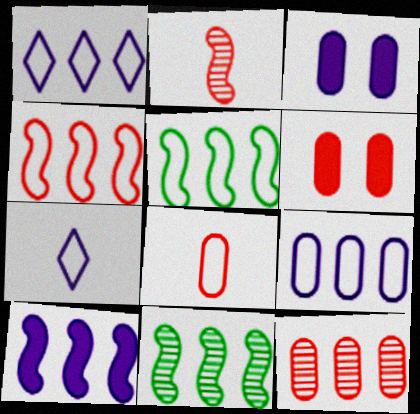[[4, 10, 11], 
[6, 7, 11], 
[6, 8, 12]]